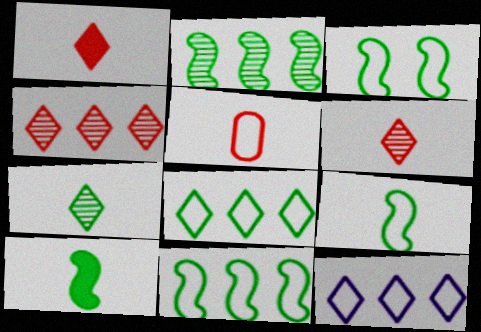[[2, 3, 10], 
[3, 5, 12], 
[3, 9, 11]]